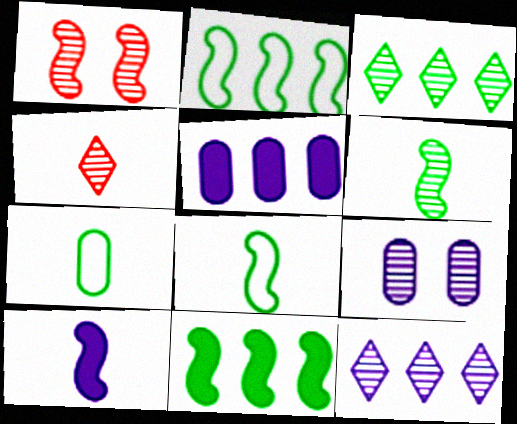[[1, 2, 10], 
[4, 7, 10]]